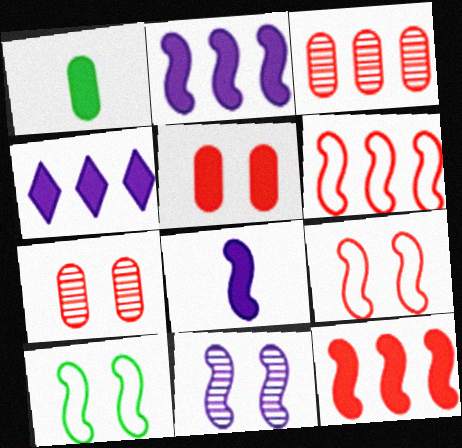[]